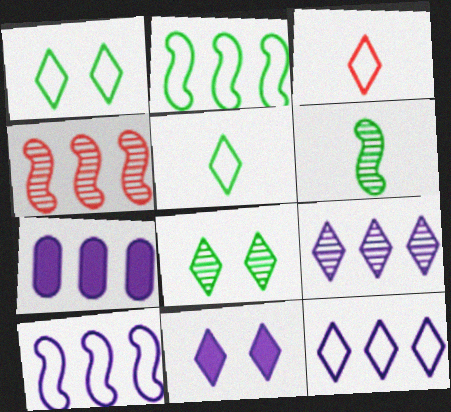[[1, 3, 12], 
[7, 9, 10]]